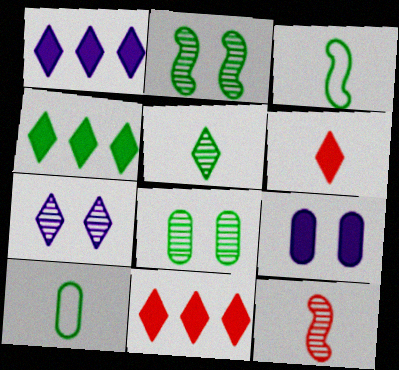[[1, 4, 11], 
[2, 4, 10], 
[3, 4, 8]]